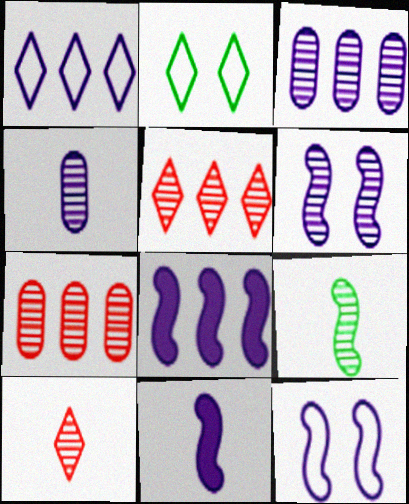[[1, 3, 8], 
[2, 7, 11], 
[4, 9, 10]]